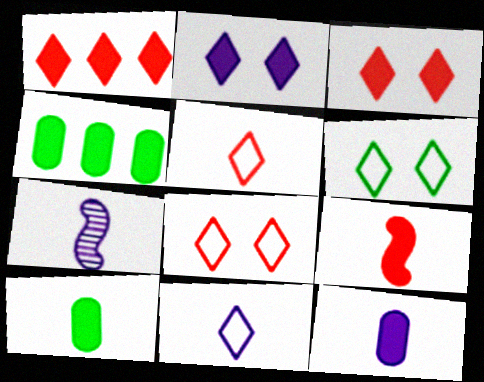[[2, 4, 9], 
[4, 7, 8], 
[5, 7, 10], 
[7, 11, 12]]